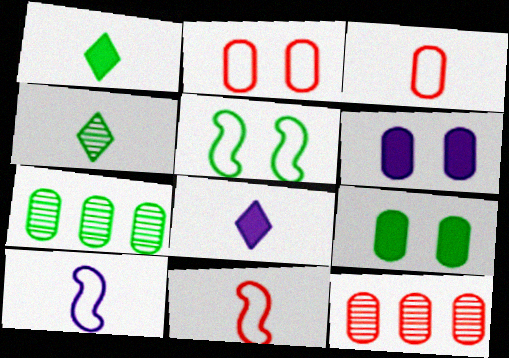[[1, 5, 7], 
[3, 6, 7], 
[5, 8, 12]]